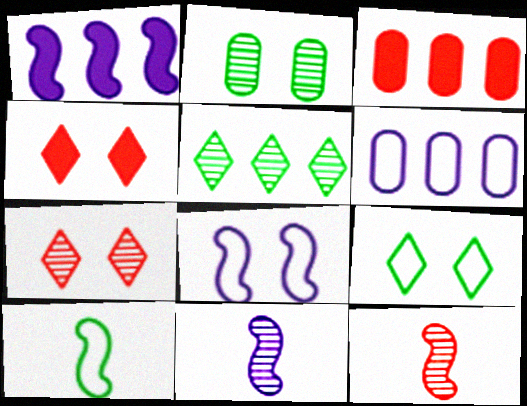[[1, 8, 11], 
[2, 4, 8], 
[3, 9, 11]]